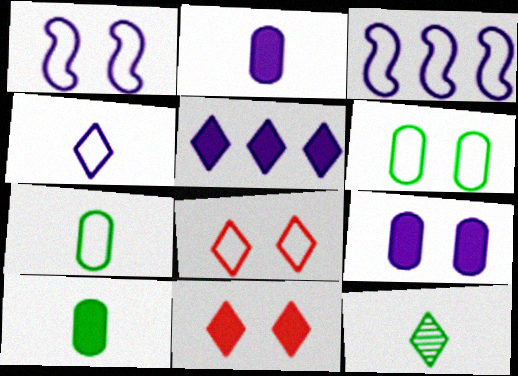[[1, 6, 8], 
[3, 7, 8], 
[5, 8, 12]]